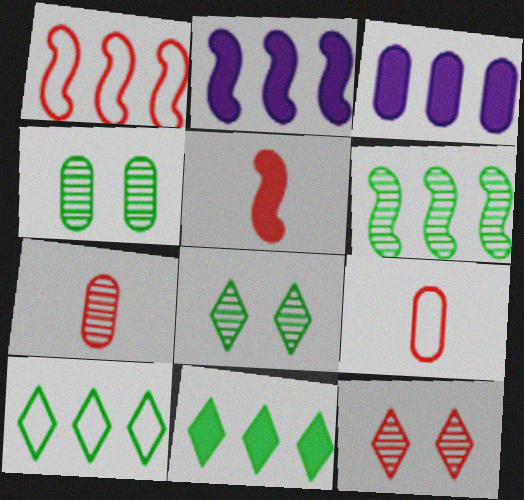[[1, 2, 6], 
[2, 8, 9], 
[3, 4, 9]]